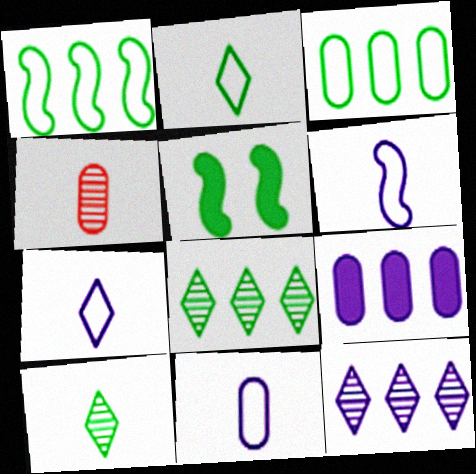[[3, 5, 10], 
[6, 7, 11]]